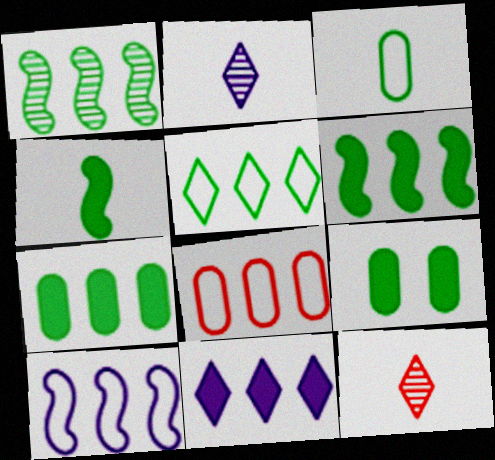[[1, 5, 7], 
[1, 8, 11], 
[5, 8, 10], 
[9, 10, 12]]